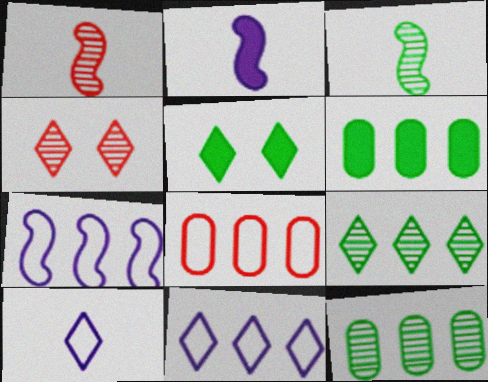[]